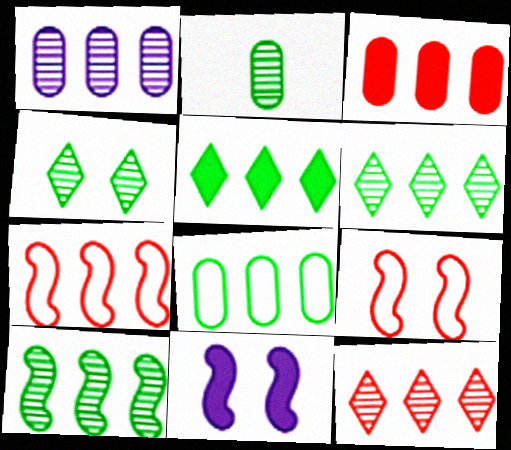[[1, 3, 8], 
[1, 5, 7], 
[1, 10, 12], 
[2, 4, 10], 
[3, 7, 12], 
[5, 8, 10]]